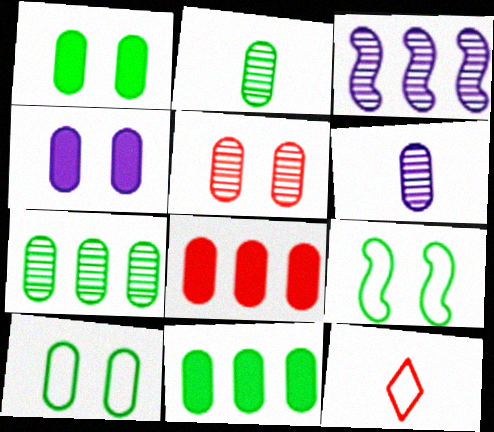[[1, 3, 12], 
[2, 10, 11], 
[4, 5, 10], 
[5, 6, 7], 
[6, 8, 10]]